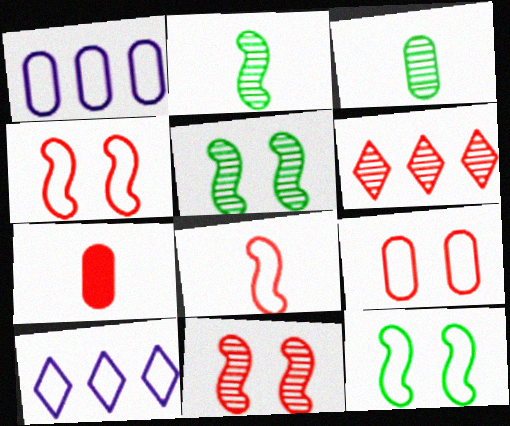[[4, 6, 7], 
[5, 7, 10]]